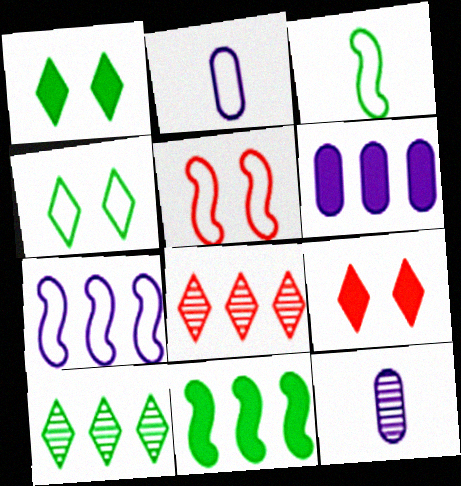[[3, 5, 7]]